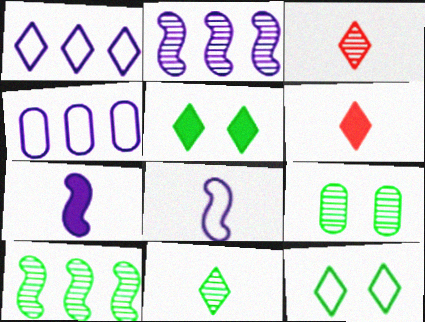[[1, 3, 5], 
[2, 3, 9], 
[9, 10, 11]]